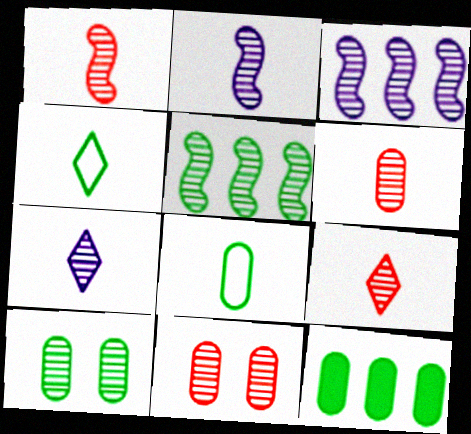[[1, 6, 9], 
[3, 9, 10], 
[5, 7, 11], 
[8, 10, 12]]